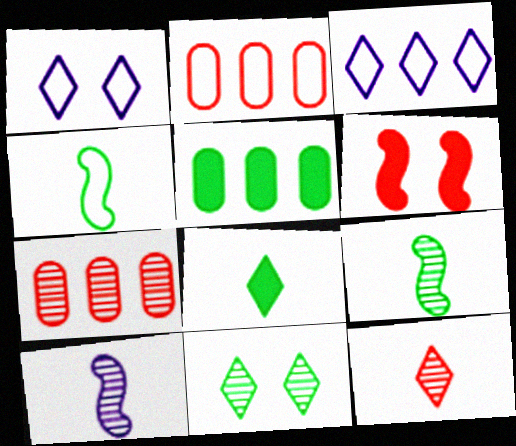[[1, 2, 4], 
[2, 6, 12], 
[4, 5, 11], 
[7, 10, 11]]